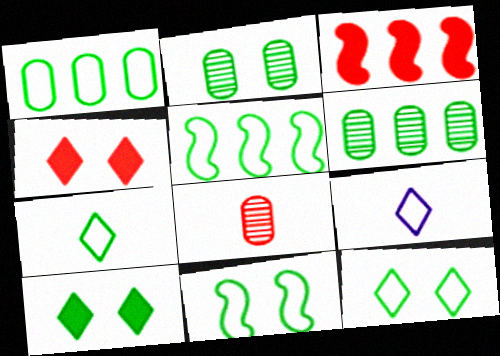[[1, 7, 11], 
[2, 3, 9], 
[2, 10, 11]]